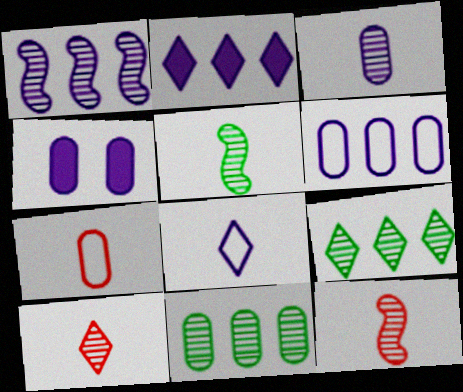[[1, 2, 6], 
[1, 4, 8], 
[3, 4, 6], 
[3, 5, 10], 
[4, 7, 11]]